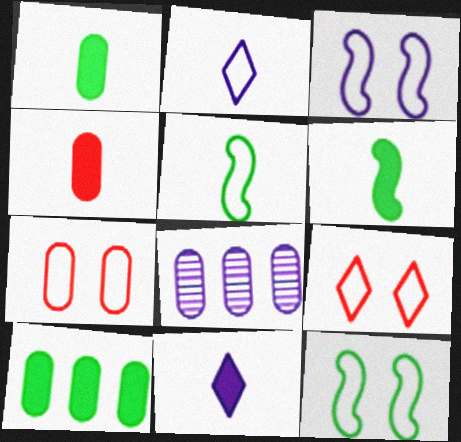[[1, 7, 8], 
[3, 8, 11], 
[4, 6, 11], 
[6, 8, 9]]